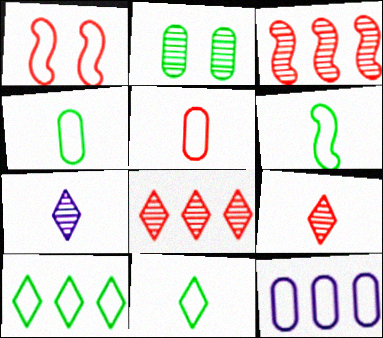[[1, 11, 12], 
[2, 3, 7], 
[4, 6, 11]]